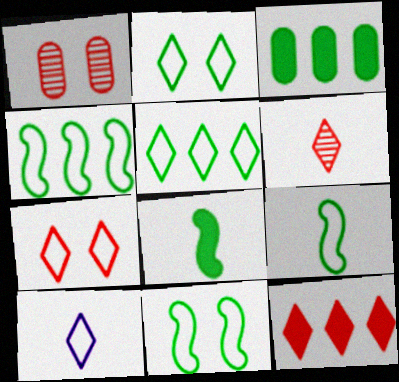[[4, 9, 11], 
[5, 7, 10], 
[6, 7, 12]]